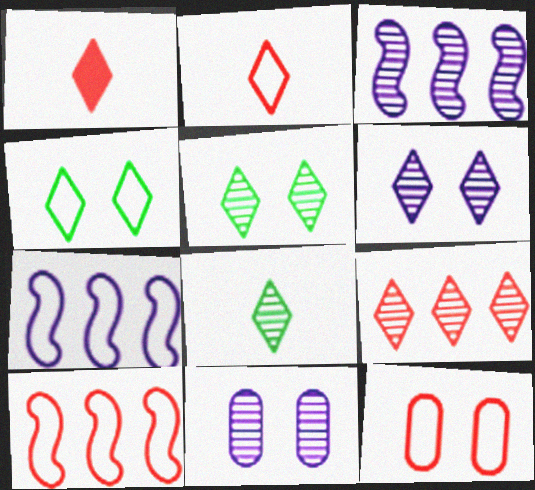[[2, 10, 12], 
[6, 8, 9]]